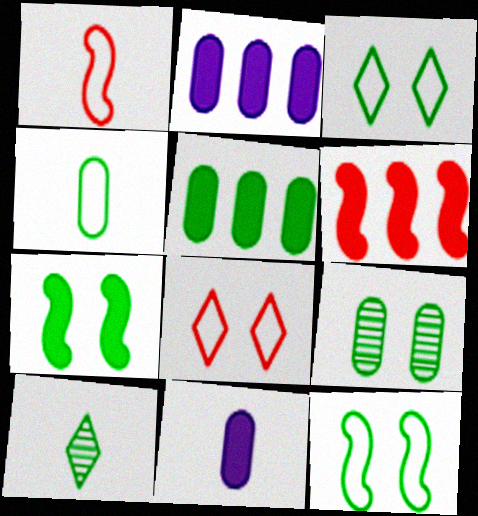[[1, 10, 11], 
[3, 7, 9], 
[4, 5, 9], 
[5, 10, 12]]